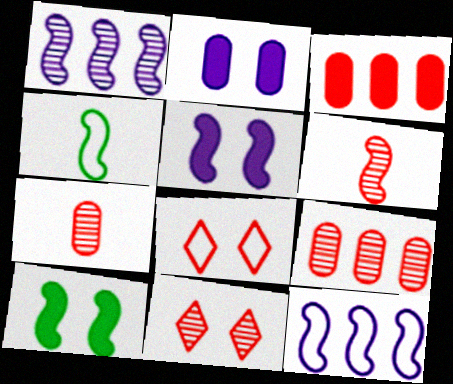[[3, 6, 8], 
[6, 9, 11], 
[6, 10, 12]]